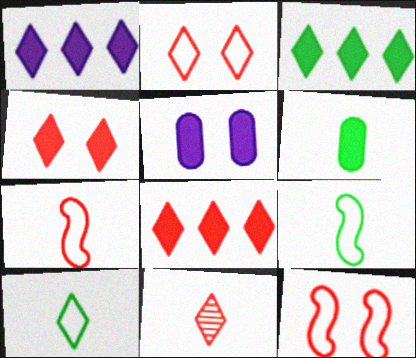[[1, 3, 8], 
[2, 8, 11]]